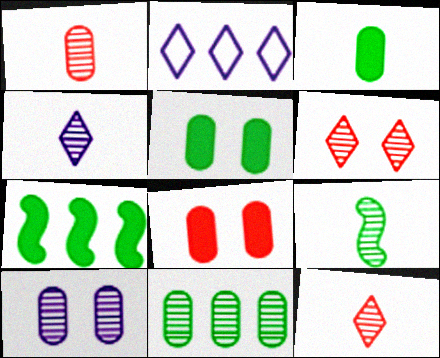[[1, 4, 9], 
[1, 10, 11], 
[2, 8, 9]]